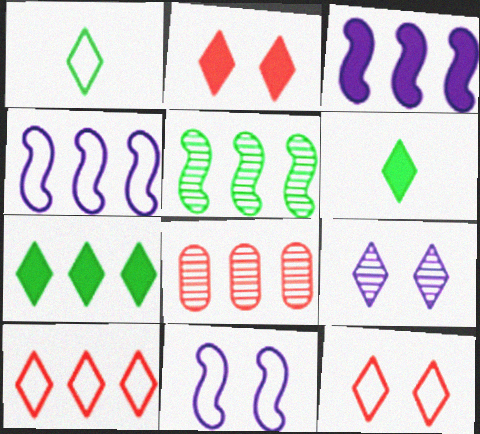[[4, 7, 8], 
[6, 8, 11], 
[6, 9, 10]]